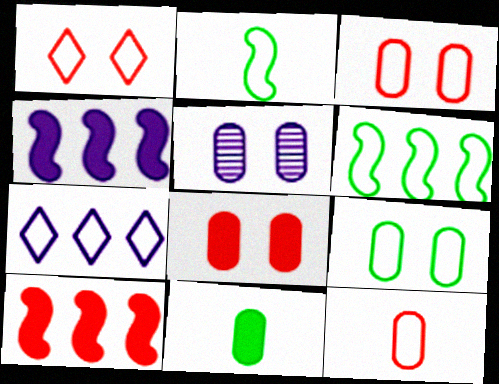[[2, 3, 7], 
[5, 8, 9]]